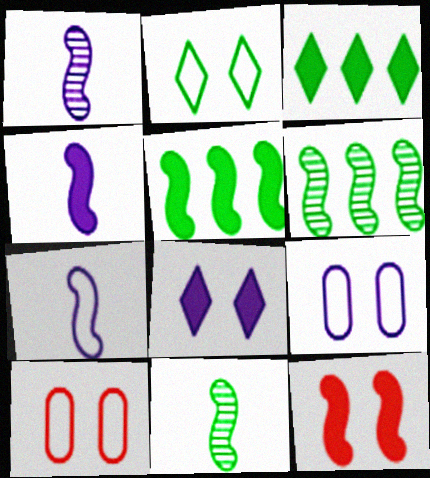[[1, 3, 10], 
[1, 4, 7], 
[4, 5, 12], 
[6, 7, 12]]